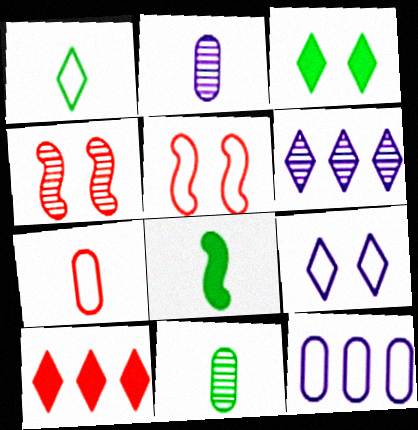[[1, 5, 12], 
[1, 8, 11], 
[4, 6, 11], 
[4, 7, 10]]